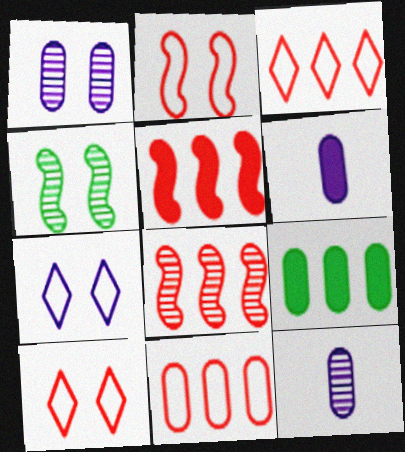[[3, 4, 6]]